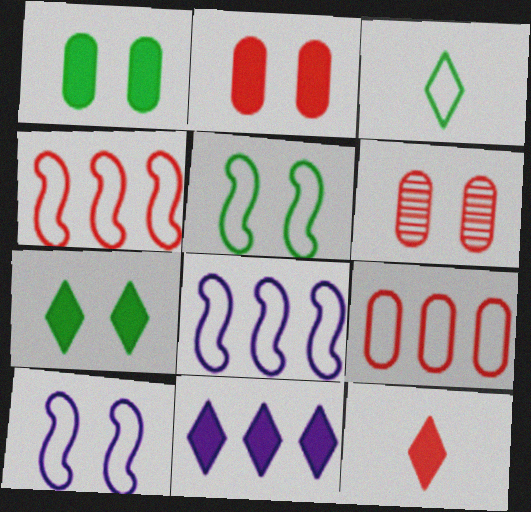[[3, 9, 10], 
[4, 6, 12], 
[6, 7, 10], 
[7, 11, 12]]